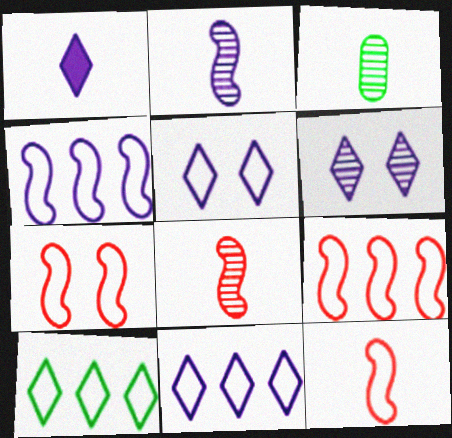[[1, 3, 12], 
[1, 6, 11], 
[7, 9, 12]]